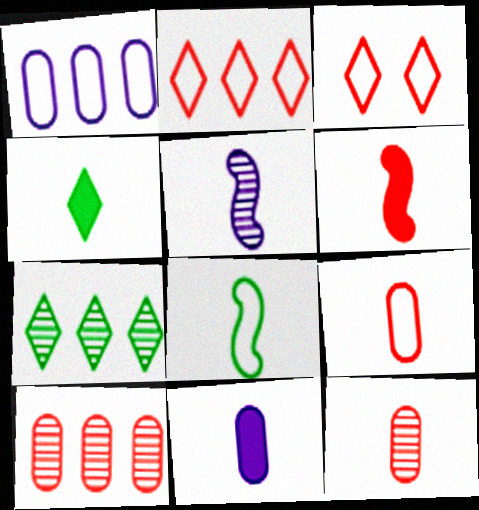[[1, 3, 8], 
[3, 6, 10], 
[4, 5, 9], 
[4, 6, 11], 
[5, 6, 8]]